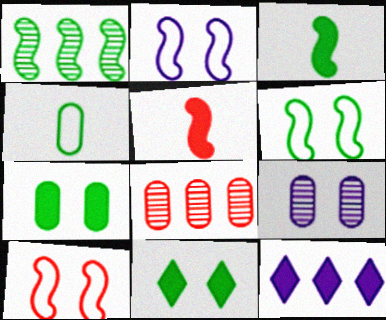[[1, 2, 5], 
[1, 3, 6], 
[1, 4, 11], 
[2, 6, 10], 
[5, 7, 12], 
[9, 10, 11]]